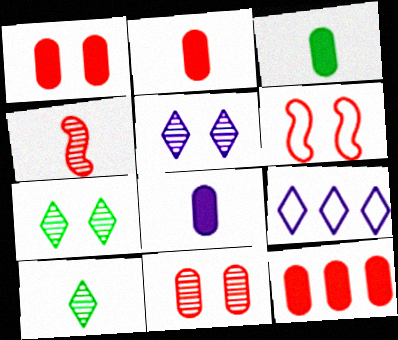[[1, 2, 12], 
[2, 3, 8]]